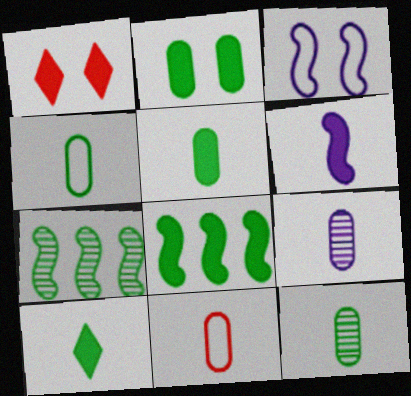[[2, 8, 10], 
[4, 5, 12], 
[5, 9, 11]]